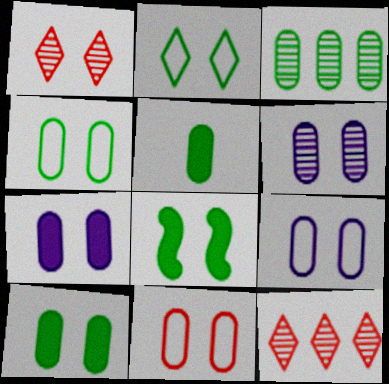[[1, 8, 9], 
[3, 4, 5], 
[4, 9, 11], 
[6, 7, 9], 
[6, 10, 11]]